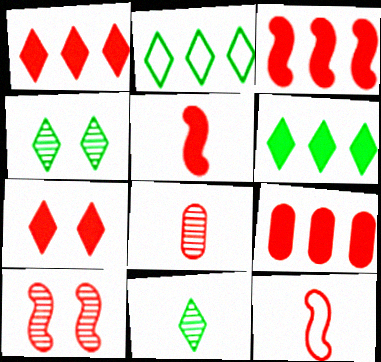[[1, 3, 9], 
[3, 10, 12], 
[5, 7, 9]]